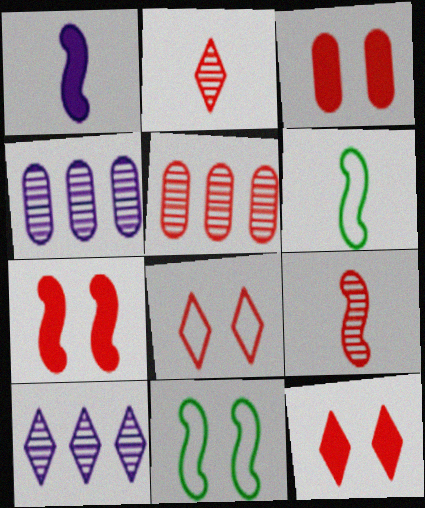[[1, 6, 9], 
[3, 6, 10], 
[3, 7, 12], 
[4, 6, 12]]